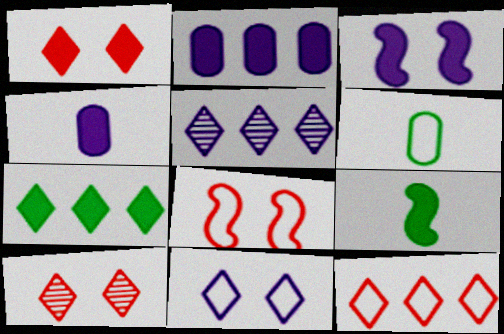[[1, 2, 9], 
[5, 7, 12]]